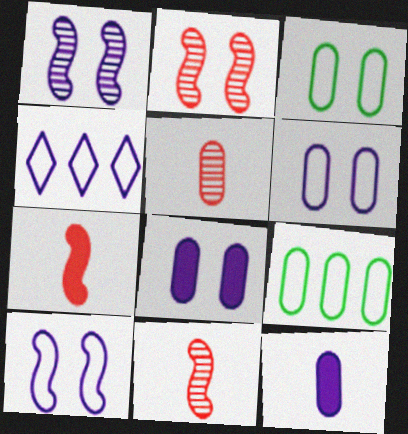[[1, 4, 12], 
[5, 8, 9]]